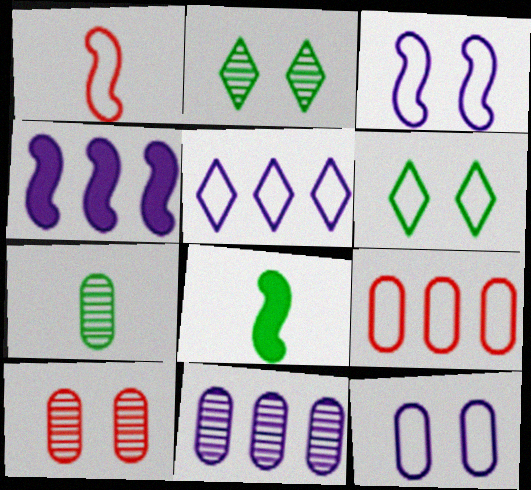[[4, 5, 11], 
[5, 8, 10], 
[7, 10, 11]]